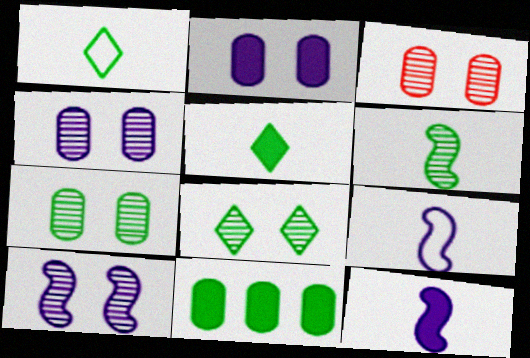[[3, 4, 7], 
[3, 8, 10]]